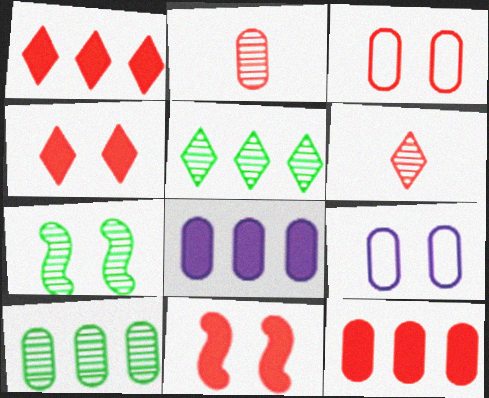[[2, 3, 12], 
[4, 7, 9]]